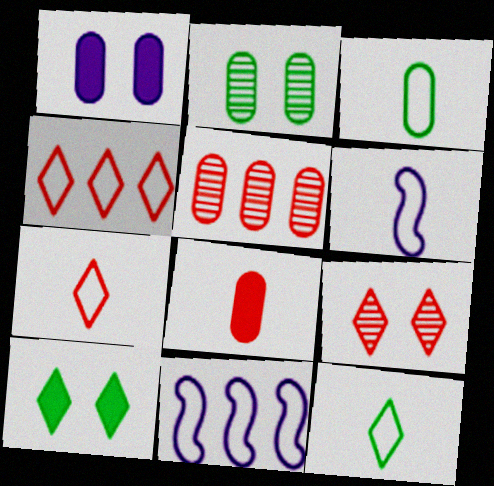[[1, 3, 5], 
[3, 6, 7], 
[5, 6, 10]]